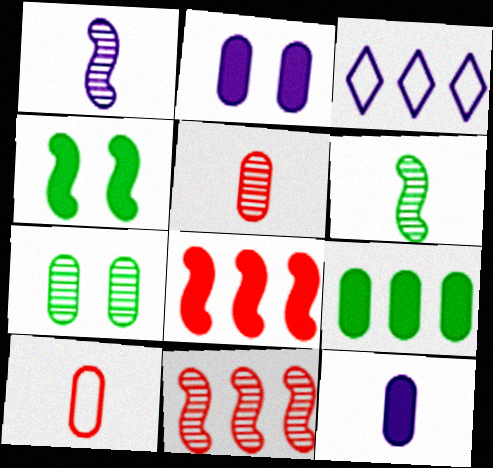[[1, 2, 3], 
[3, 4, 5], 
[3, 9, 11]]